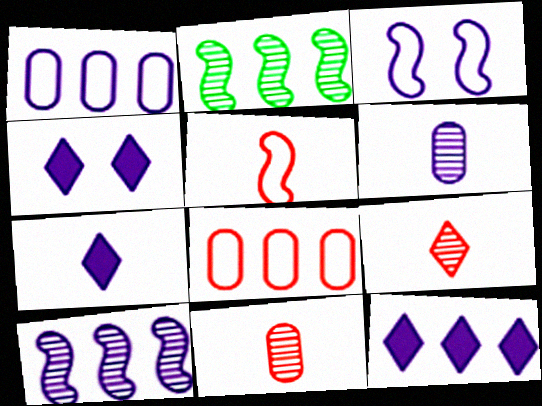[[1, 10, 12], 
[2, 8, 12], 
[3, 6, 12], 
[4, 7, 12]]